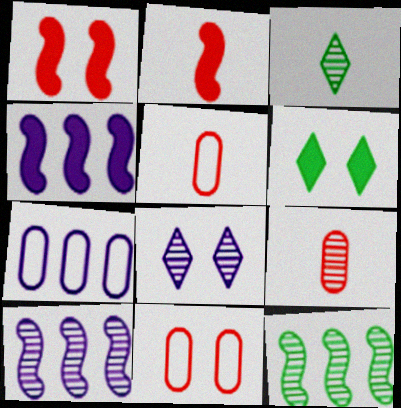[[1, 3, 7], 
[3, 4, 11], 
[5, 6, 10], 
[8, 9, 12]]